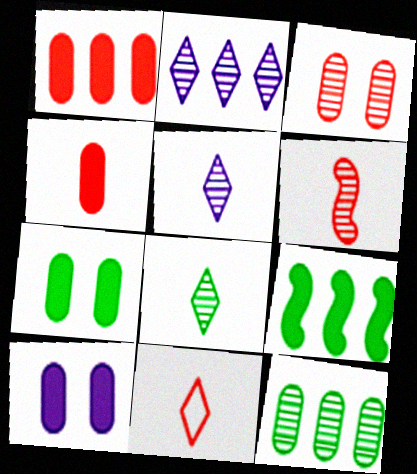[[4, 6, 11]]